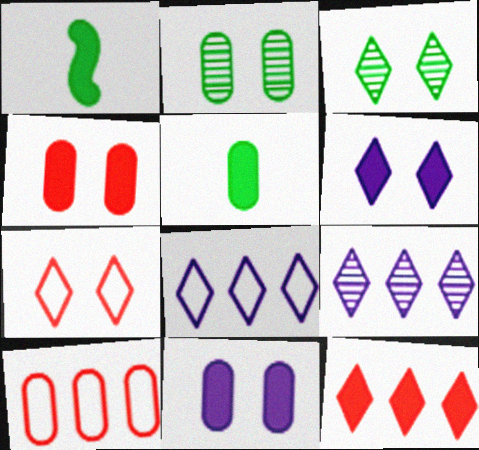[[1, 11, 12], 
[3, 6, 7]]